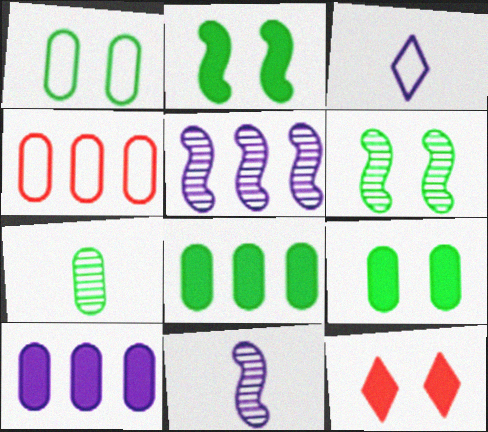[[1, 7, 8]]